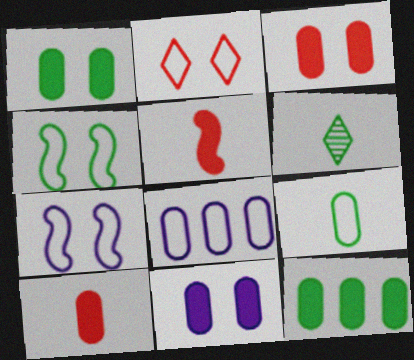[[1, 3, 11], 
[4, 6, 12], 
[10, 11, 12]]